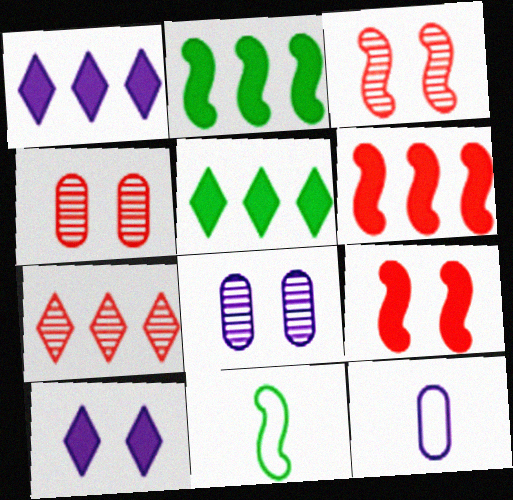[[1, 4, 11], 
[3, 5, 12]]